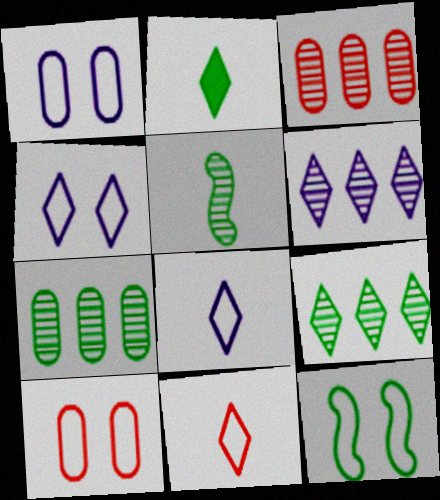[[2, 7, 12], 
[4, 10, 12]]